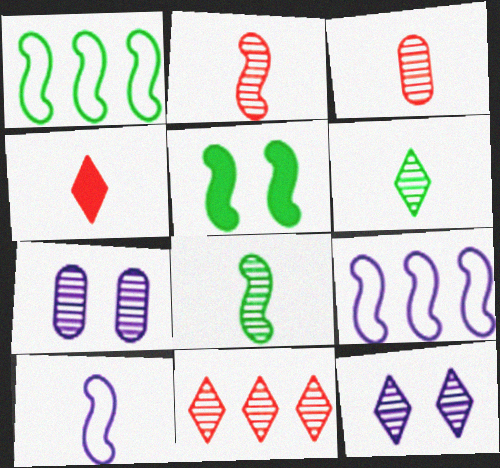[[1, 4, 7], 
[1, 5, 8], 
[2, 5, 9], 
[6, 11, 12], 
[7, 8, 11]]